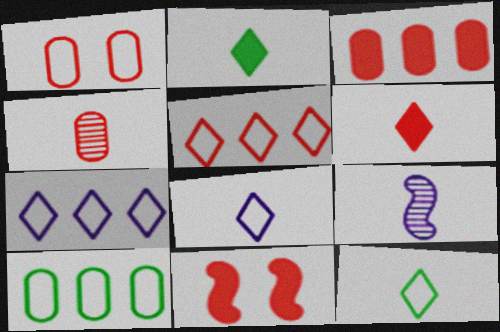[[1, 3, 4], 
[3, 6, 11], 
[4, 5, 11]]